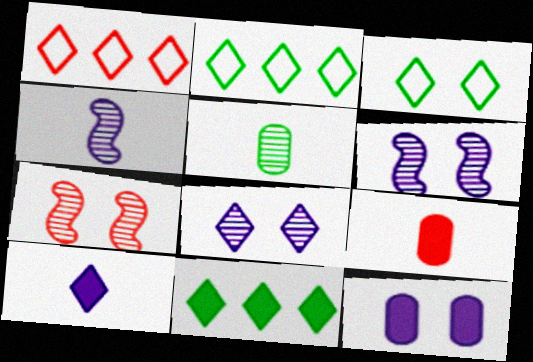[[1, 7, 9], 
[2, 6, 9], 
[3, 7, 12]]